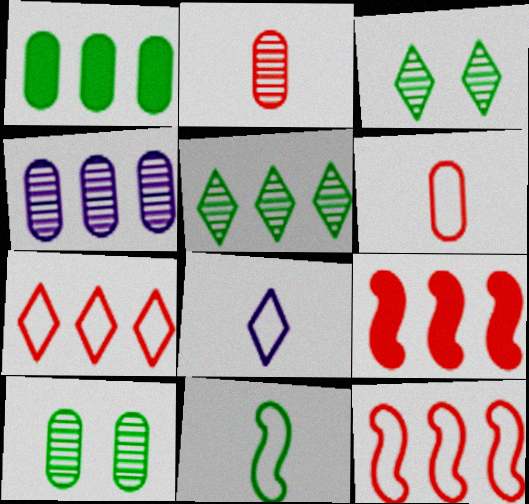[[1, 3, 11], 
[2, 4, 10], 
[6, 8, 11], 
[8, 9, 10]]